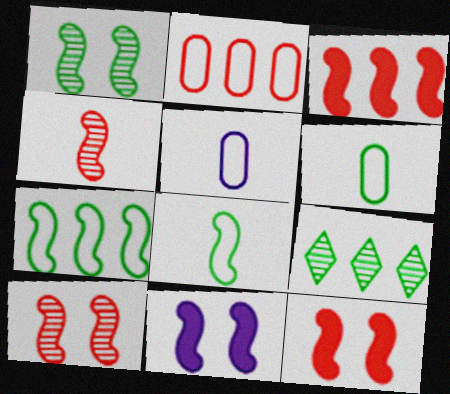[[4, 7, 11], 
[5, 9, 12]]